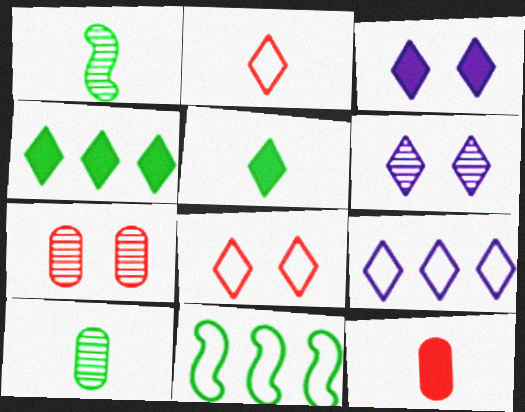[[2, 4, 6], 
[6, 11, 12]]